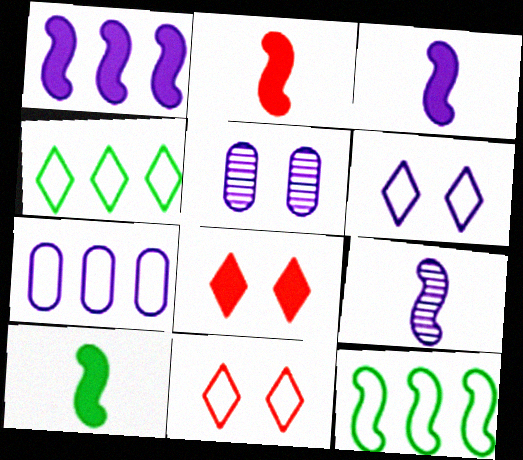[[2, 3, 10], 
[2, 4, 5]]